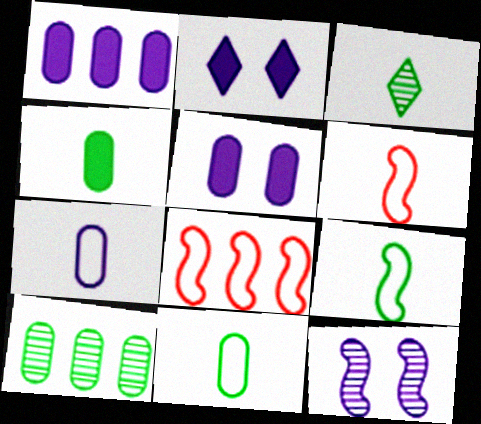[[2, 6, 10], 
[3, 4, 9], 
[3, 5, 8]]